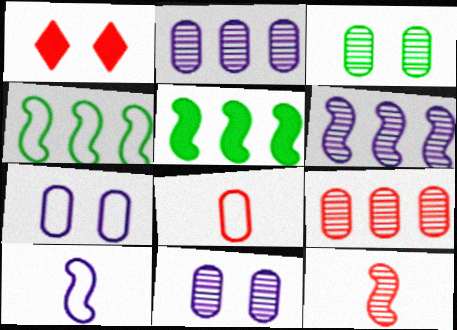[]